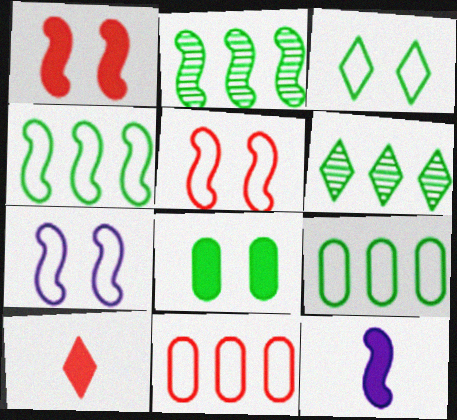[[2, 5, 12]]